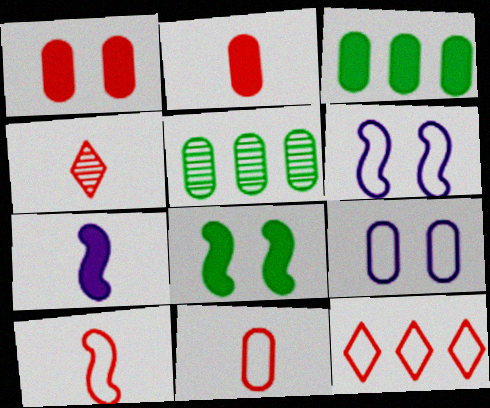[[2, 4, 10], 
[2, 5, 9], 
[3, 4, 6]]